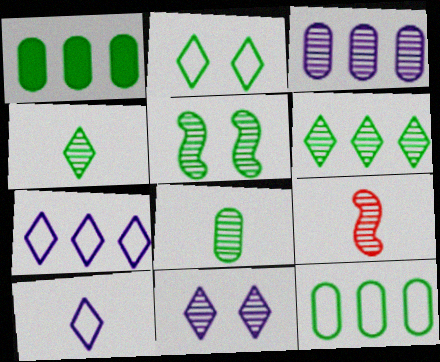[[5, 6, 8]]